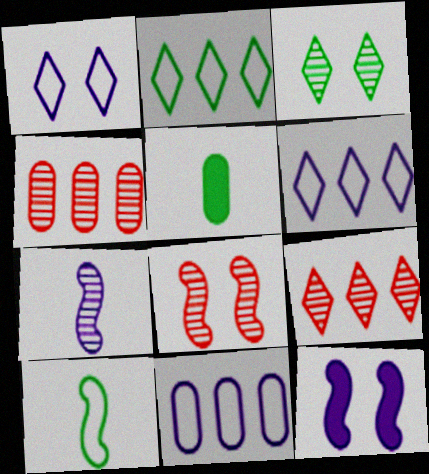[[3, 4, 7], 
[5, 6, 8]]